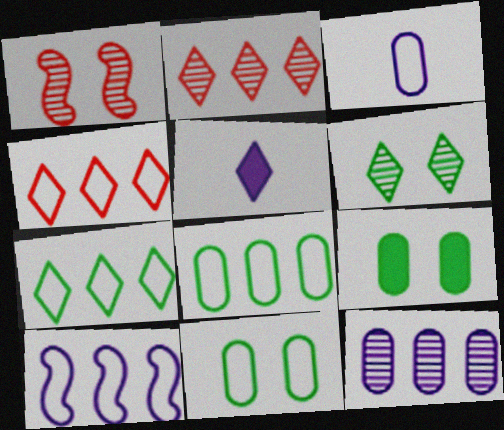[[1, 5, 8], 
[4, 5, 6], 
[4, 8, 10]]